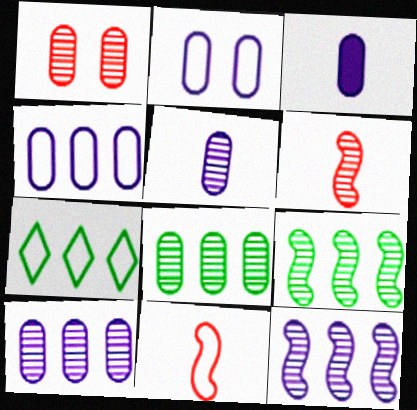[[1, 5, 8], 
[2, 3, 10], 
[2, 7, 11]]